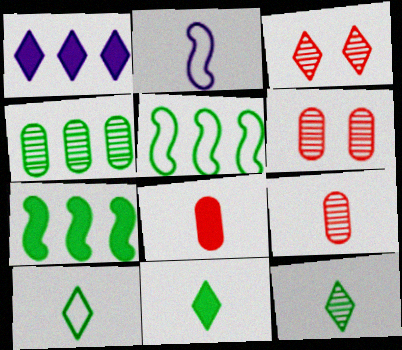[[1, 3, 10], 
[2, 8, 12], 
[2, 9, 11], 
[10, 11, 12]]